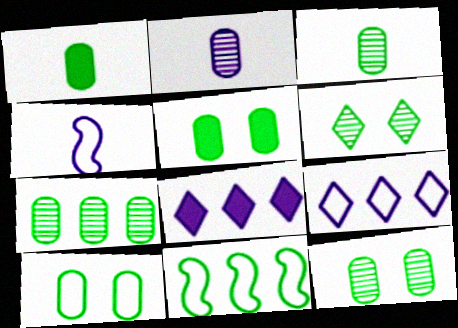[[1, 6, 11], 
[1, 7, 10], 
[3, 7, 12], 
[5, 10, 12]]